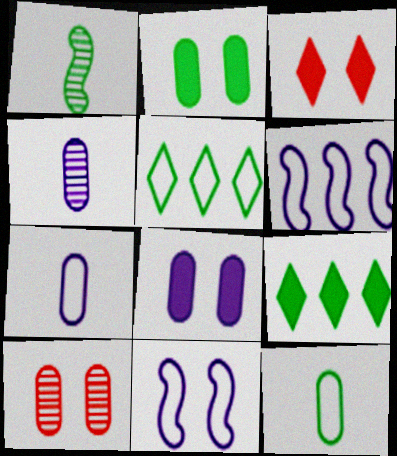[[1, 2, 5]]